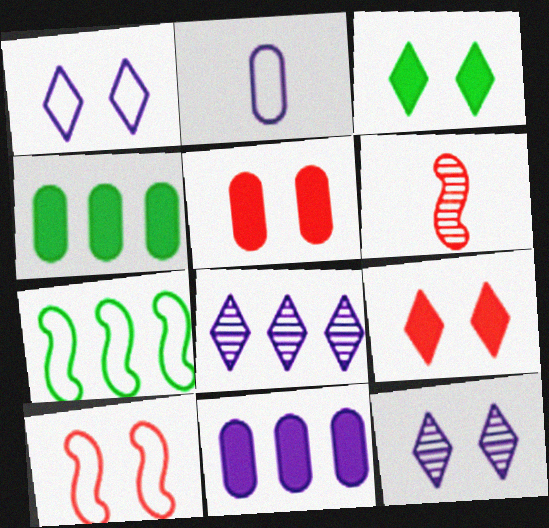[[1, 4, 6]]